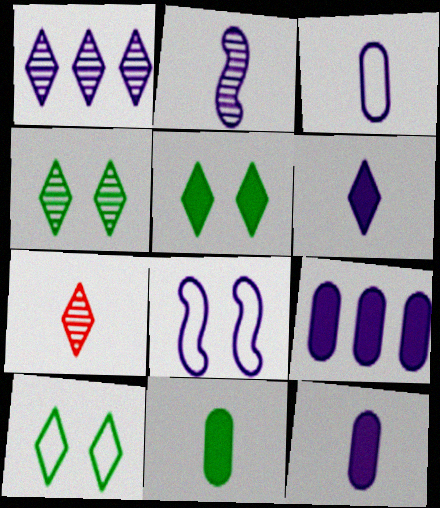[[1, 4, 7], 
[1, 8, 12], 
[2, 3, 6], 
[4, 5, 10]]